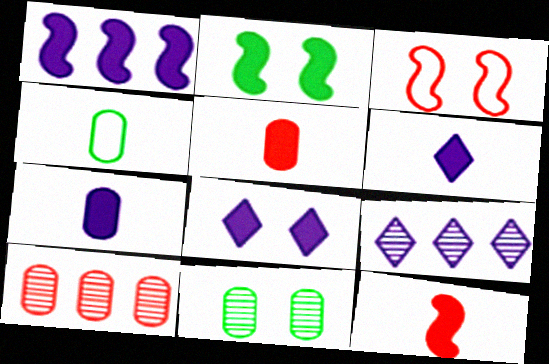[[1, 2, 12], 
[1, 7, 8], 
[3, 8, 11]]